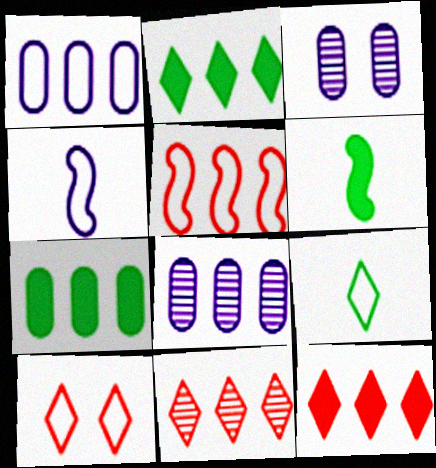[[2, 5, 8], 
[6, 8, 10]]